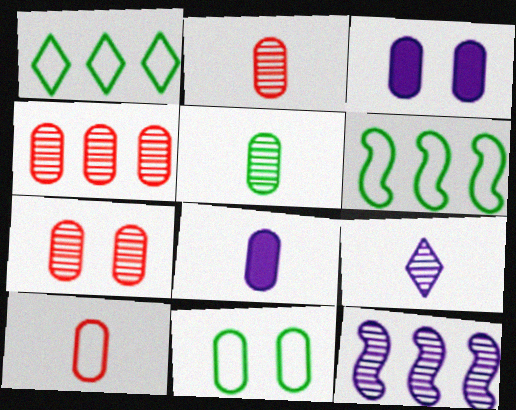[[2, 4, 7], 
[3, 7, 11], 
[4, 8, 11], 
[5, 8, 10]]